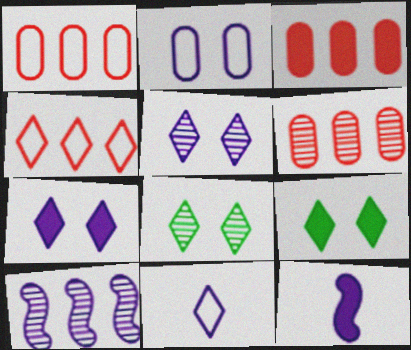[[1, 3, 6], 
[1, 8, 12], 
[3, 9, 12]]